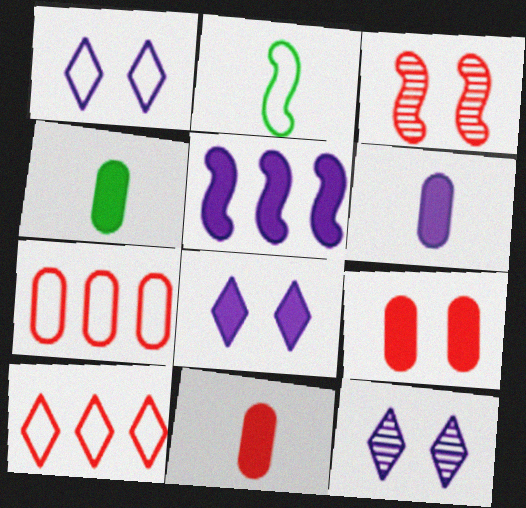[[1, 2, 7], 
[1, 8, 12], 
[2, 3, 5], 
[3, 10, 11], 
[4, 6, 11], 
[5, 6, 8]]